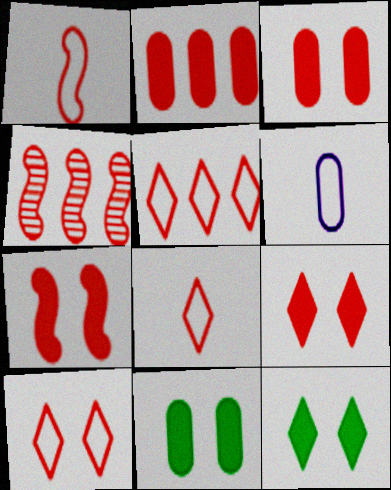[[1, 4, 7], 
[2, 4, 5], 
[3, 4, 8], 
[3, 7, 9], 
[4, 6, 12], 
[5, 8, 10]]